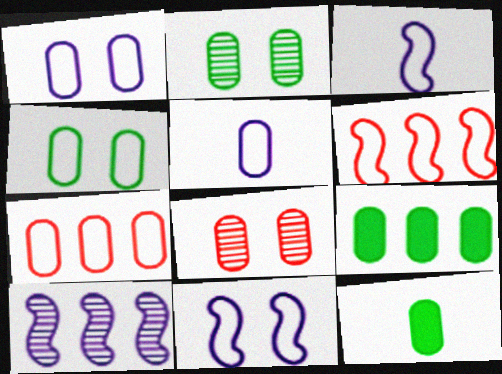[[4, 5, 7], 
[5, 8, 9]]